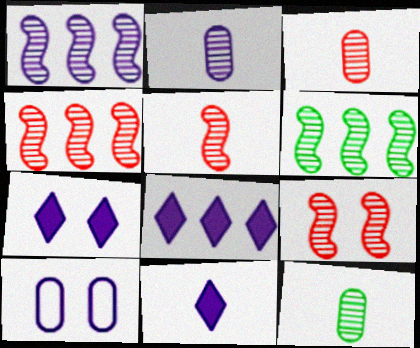[[1, 4, 6], 
[1, 10, 11], 
[2, 3, 12], 
[4, 5, 9], 
[7, 8, 11]]